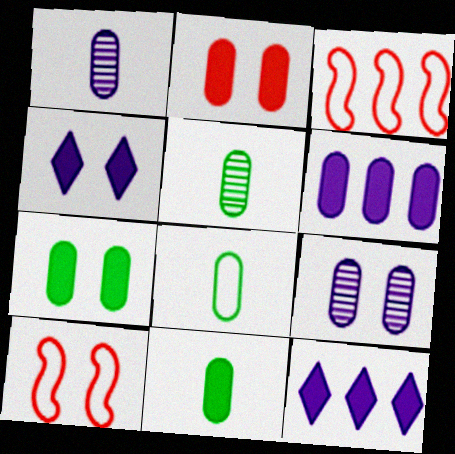[[2, 6, 11], 
[3, 4, 5], 
[5, 8, 11], 
[5, 10, 12]]